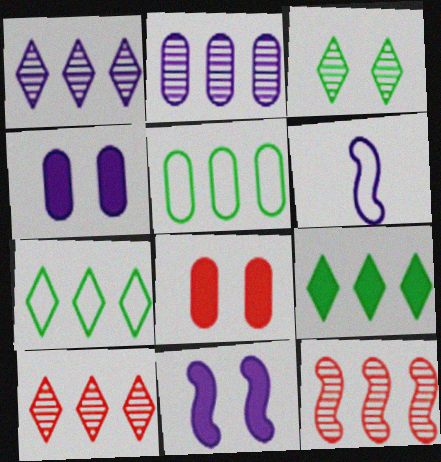[[1, 4, 6]]